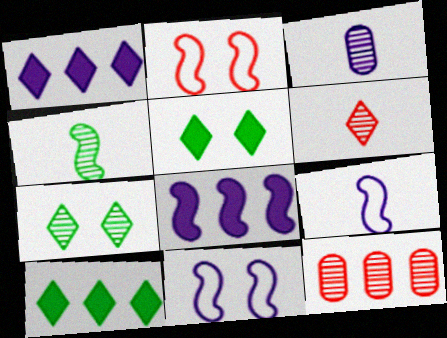[[1, 3, 11], 
[2, 3, 10], 
[2, 4, 8], 
[3, 4, 6], 
[5, 9, 12]]